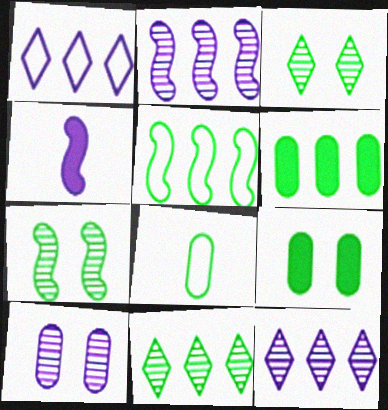[[1, 4, 10], 
[5, 6, 11]]